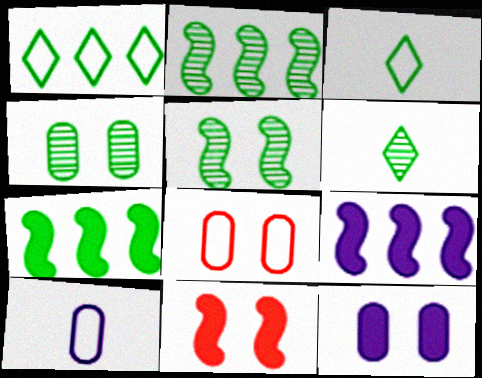[[2, 4, 6], 
[3, 4, 7], 
[4, 8, 12], 
[6, 8, 9]]